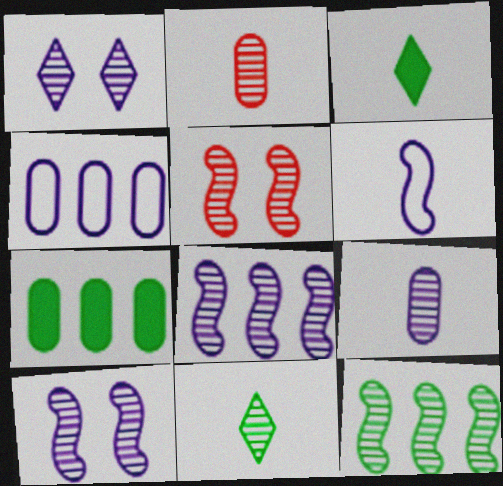[[1, 2, 12], 
[1, 8, 9], 
[2, 3, 6], 
[3, 4, 5]]